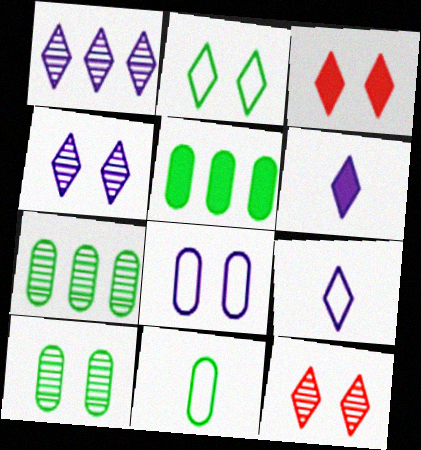[[2, 3, 4], 
[5, 10, 11]]